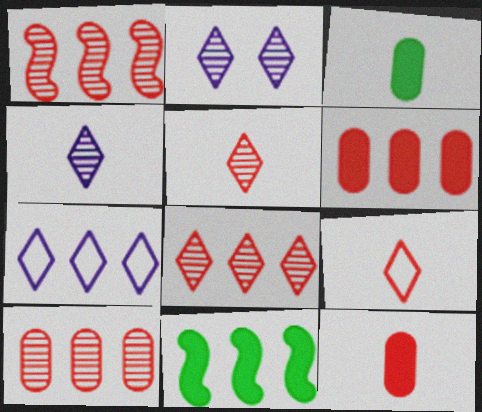[[1, 8, 10], 
[7, 10, 11]]